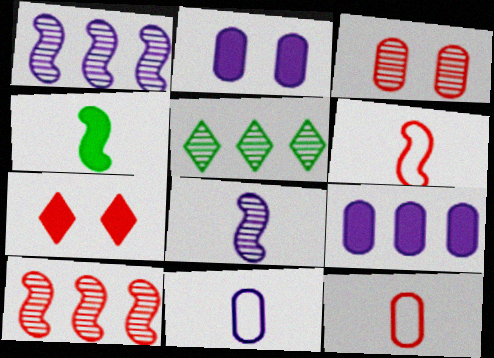[[2, 5, 6], 
[3, 5, 8], 
[4, 6, 8], 
[4, 7, 9], 
[7, 10, 12]]